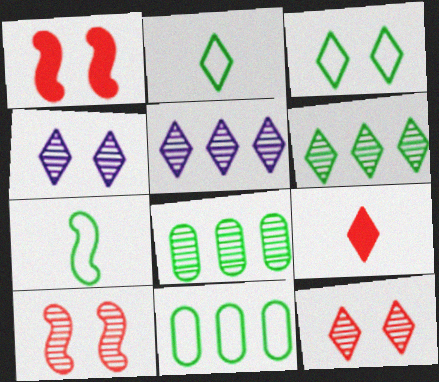[[3, 5, 9], 
[3, 7, 11]]